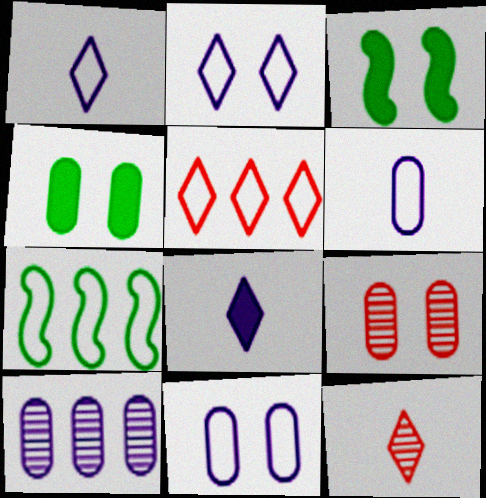[[2, 3, 9], 
[4, 9, 11], 
[7, 8, 9]]